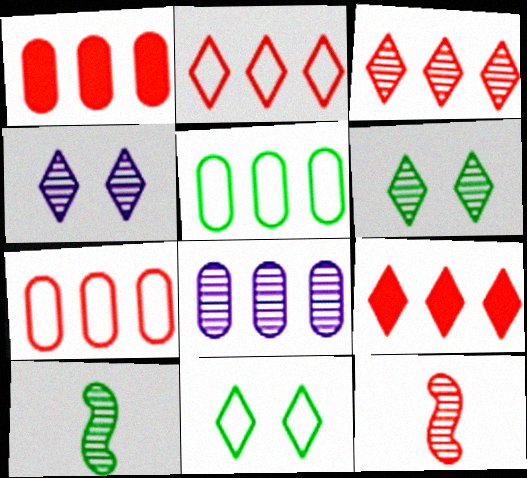[[1, 5, 8], 
[2, 3, 9], 
[6, 8, 12]]